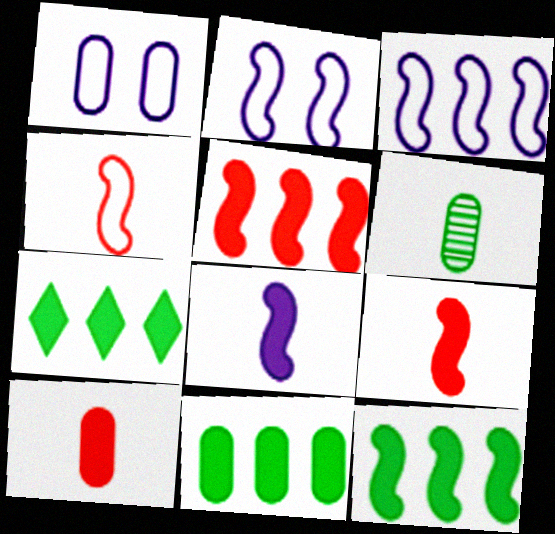[[7, 11, 12]]